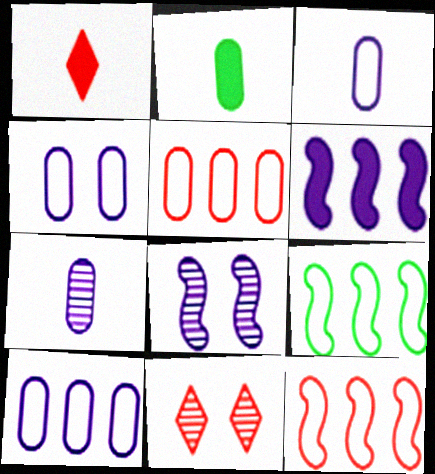[[3, 4, 10]]